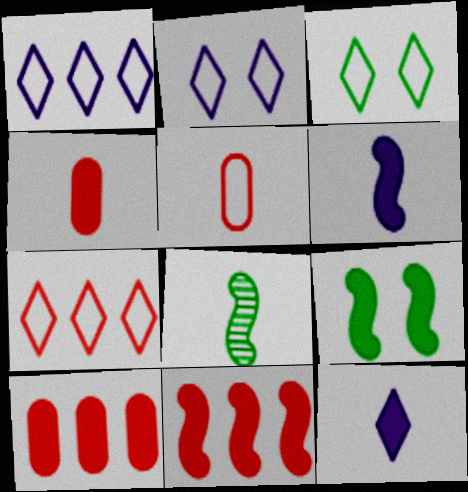[[2, 8, 10], 
[5, 8, 12], 
[6, 9, 11], 
[9, 10, 12]]